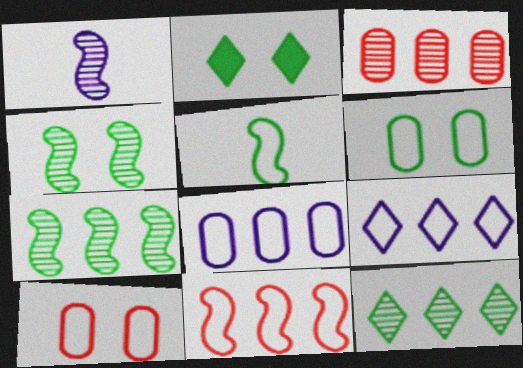[[2, 4, 6], 
[5, 9, 10]]